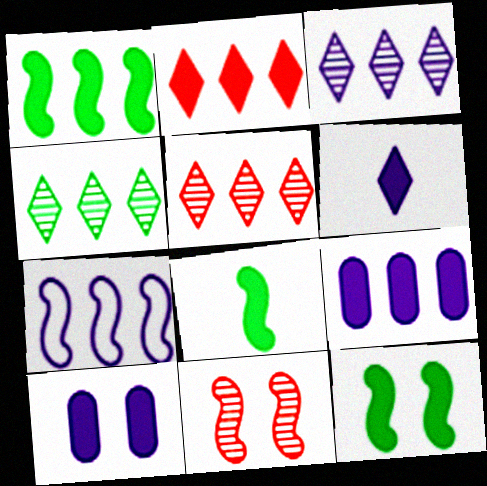[[1, 2, 9], 
[1, 8, 12], 
[2, 8, 10], 
[3, 4, 5], 
[3, 7, 9], 
[7, 8, 11]]